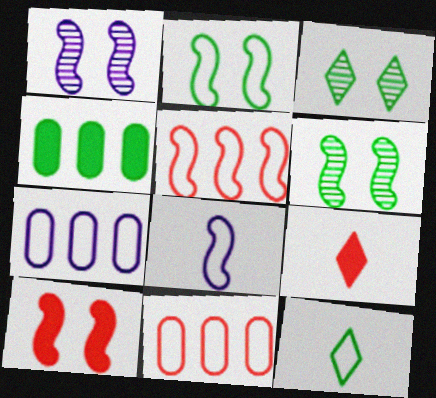[[1, 2, 10], 
[2, 5, 8], 
[4, 6, 12], 
[6, 7, 9]]